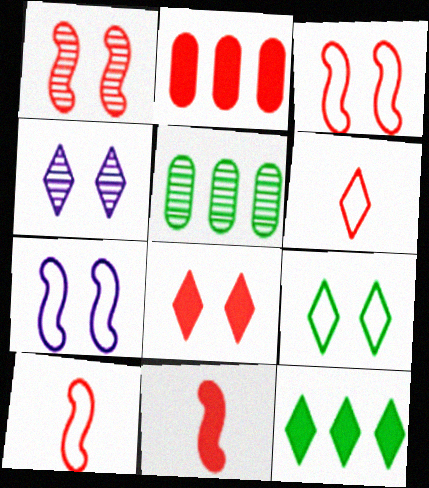[[1, 2, 6], 
[2, 8, 11], 
[4, 6, 12], 
[4, 8, 9]]